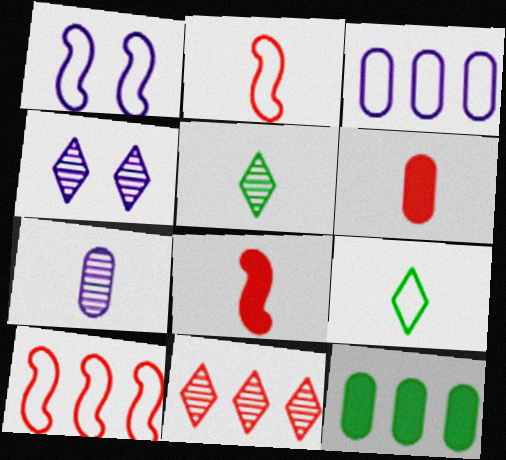[[2, 4, 12], 
[4, 5, 11], 
[7, 8, 9]]